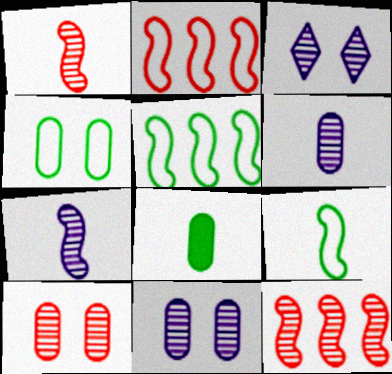[[2, 3, 8]]